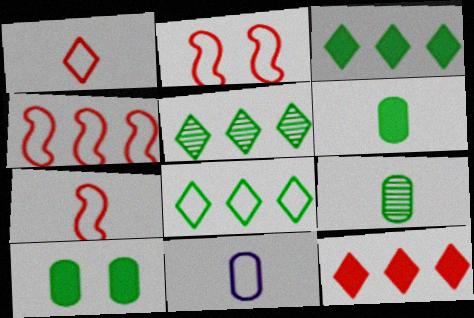[[2, 4, 7], 
[2, 8, 11], 
[3, 5, 8]]